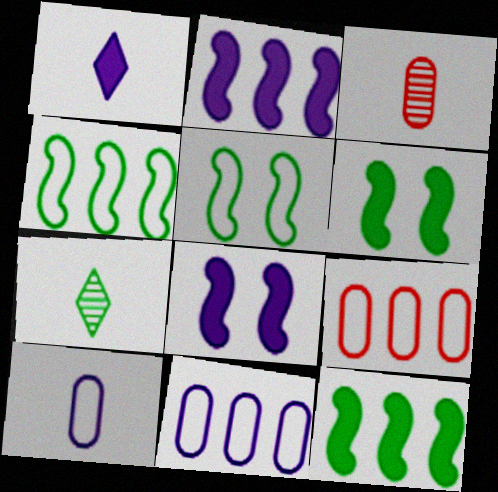[[7, 8, 9]]